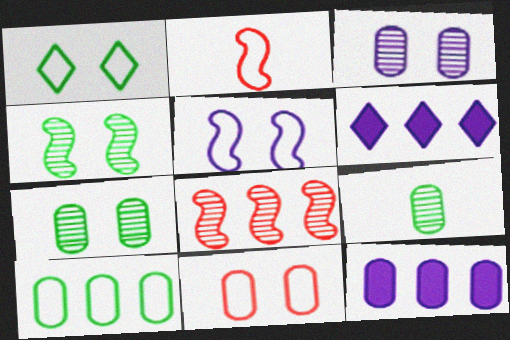[[1, 5, 11], 
[2, 6, 7], 
[6, 8, 10], 
[9, 11, 12]]